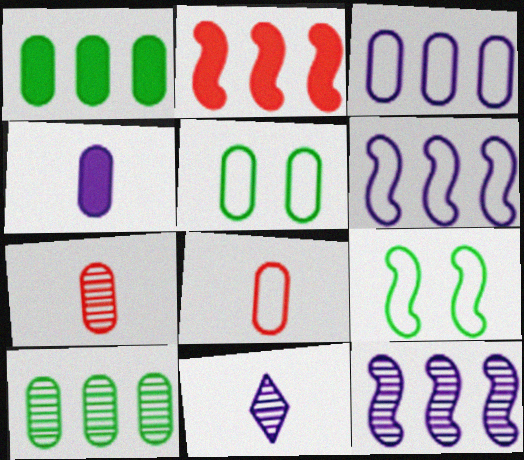[[2, 5, 11], 
[3, 5, 8]]